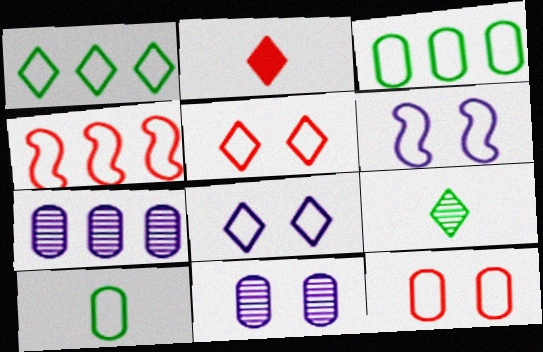[[4, 8, 10]]